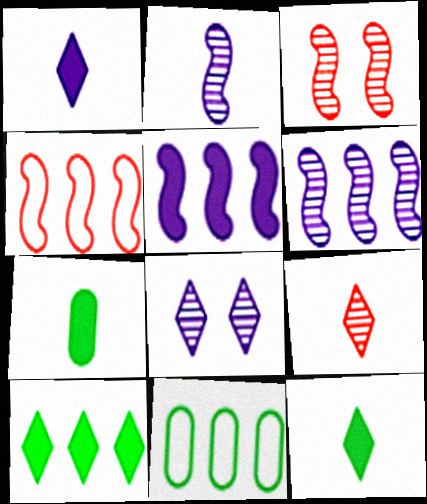[[1, 3, 11], 
[4, 7, 8]]